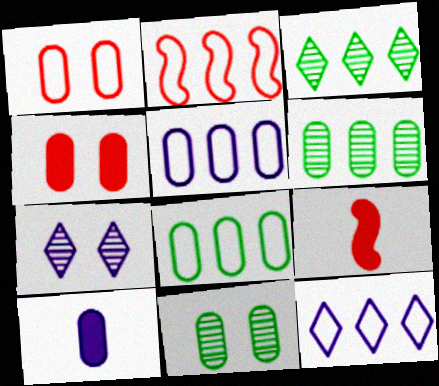[[1, 6, 10], 
[2, 8, 12], 
[7, 8, 9], 
[9, 11, 12]]